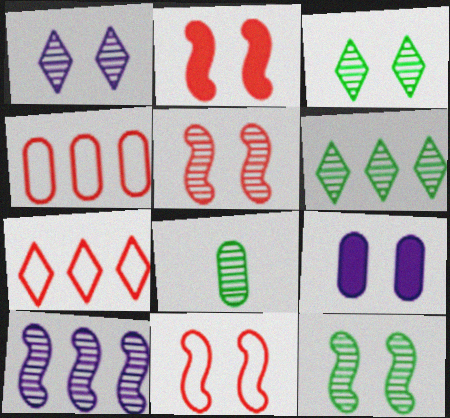[[2, 5, 11], 
[3, 9, 11], 
[4, 8, 9], 
[6, 8, 12]]